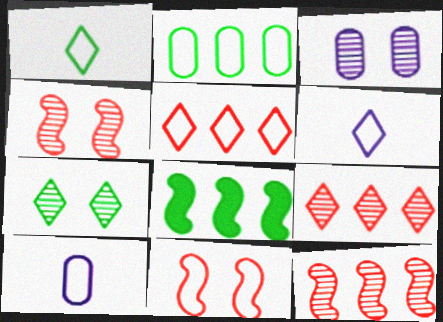[[2, 6, 11], 
[3, 4, 7]]